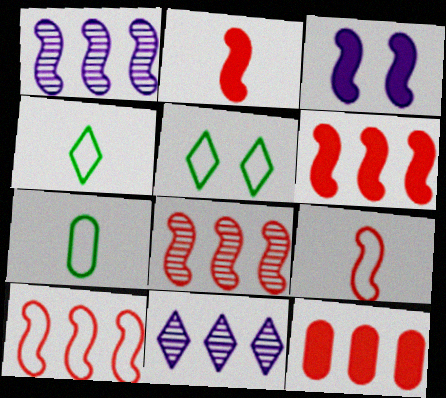[[6, 8, 10]]